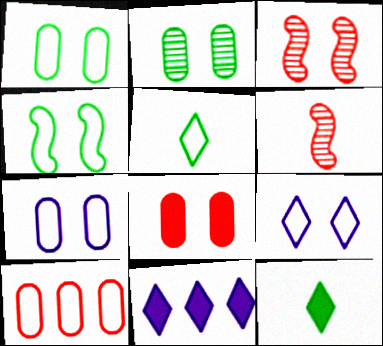[[1, 6, 11], 
[2, 7, 8]]